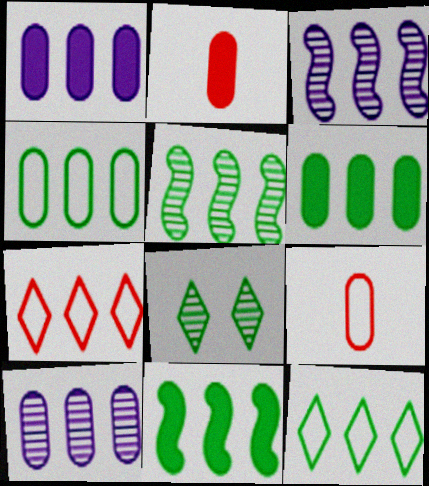[[1, 5, 7], 
[3, 6, 7], 
[5, 6, 12], 
[7, 10, 11]]